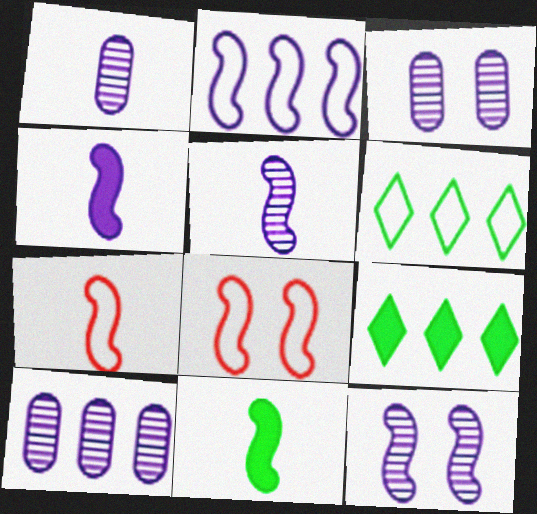[[1, 3, 10], 
[1, 8, 9], 
[2, 4, 12], 
[3, 7, 9], 
[5, 7, 11]]